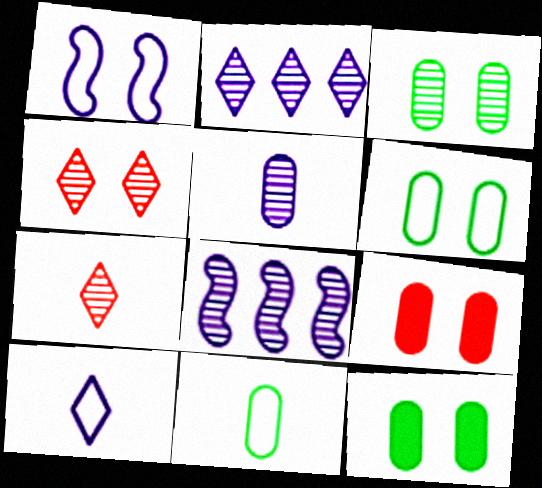[[1, 4, 12], 
[3, 6, 12], 
[3, 7, 8]]